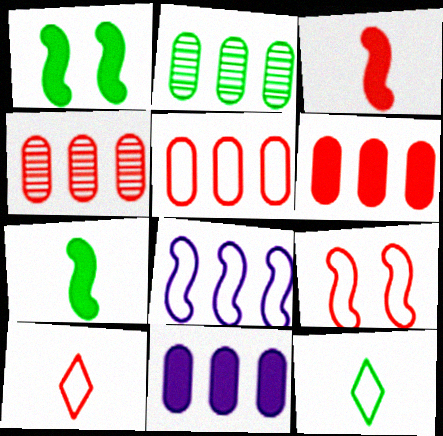[[1, 2, 12], 
[2, 5, 11], 
[4, 5, 6], 
[5, 9, 10]]